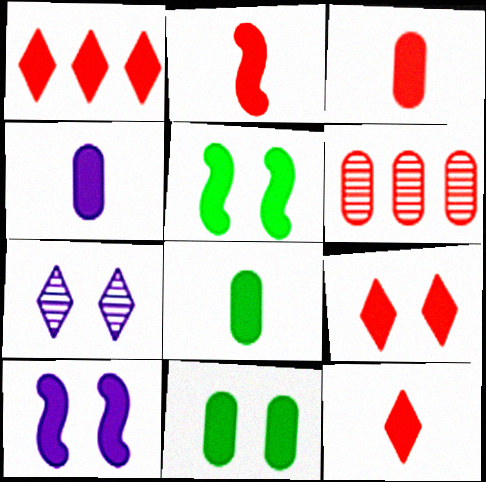[[1, 4, 5], 
[1, 8, 10], 
[1, 9, 12], 
[2, 3, 12], 
[3, 4, 8], 
[9, 10, 11]]